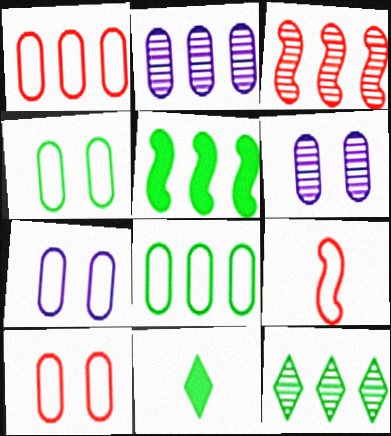[[2, 3, 12], 
[3, 7, 11], 
[4, 7, 10], 
[5, 8, 12]]